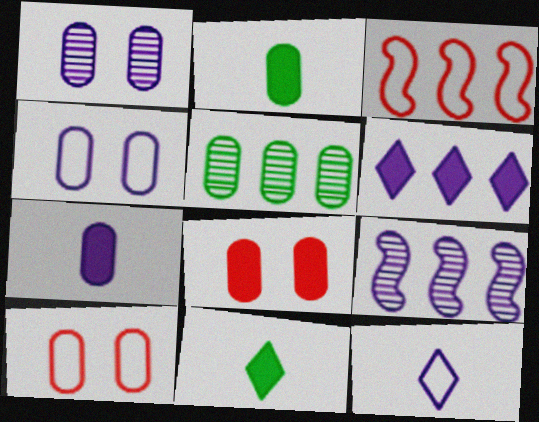[[1, 3, 11], 
[3, 5, 6], 
[5, 7, 10], 
[9, 10, 11]]